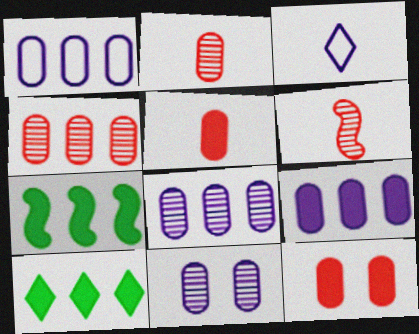[[1, 8, 9]]